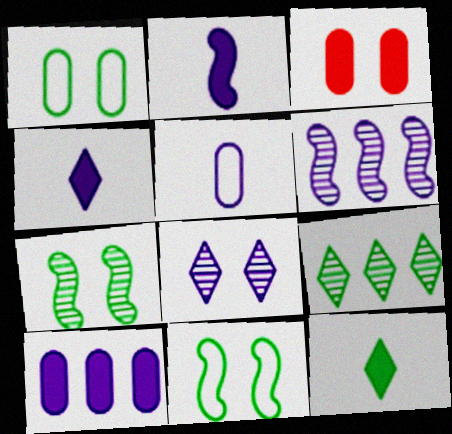[[3, 8, 11]]